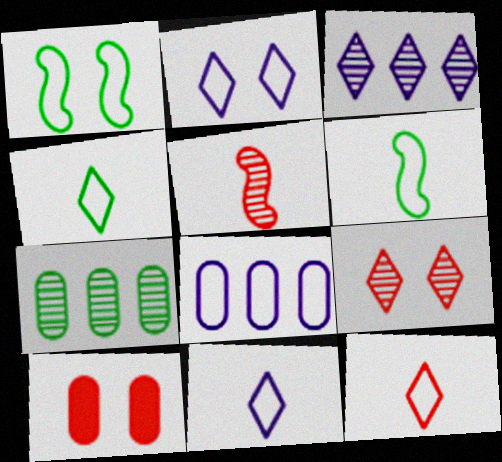[[1, 8, 12], 
[3, 6, 10], 
[4, 11, 12]]